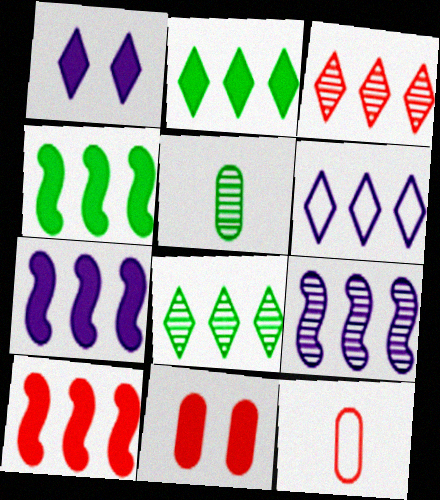[[2, 3, 6], 
[4, 7, 10]]